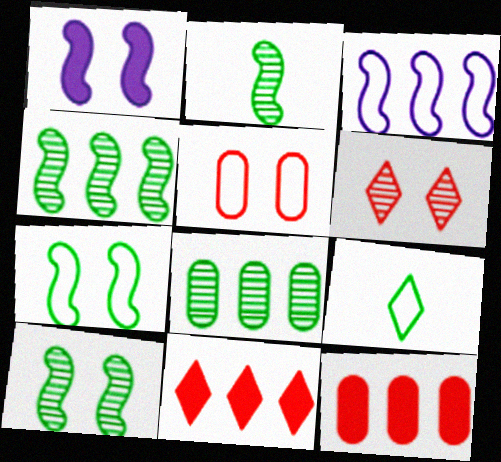[[2, 4, 10], 
[3, 5, 9], 
[3, 8, 11]]